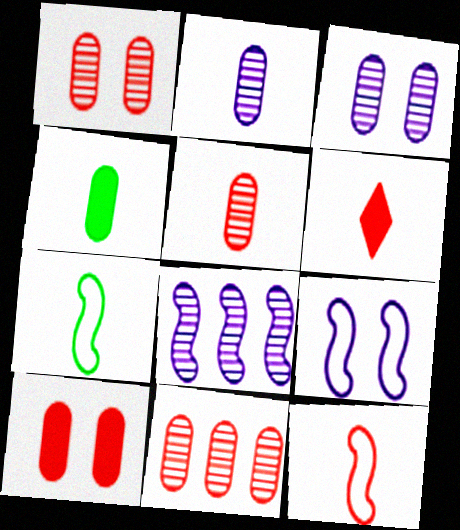[[1, 5, 11], 
[2, 6, 7], 
[5, 6, 12]]